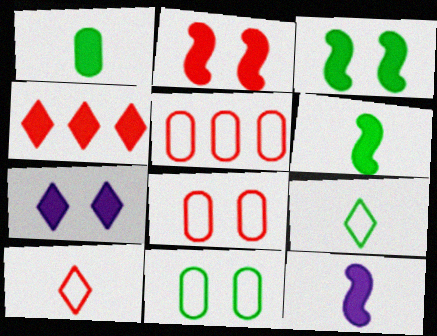[]